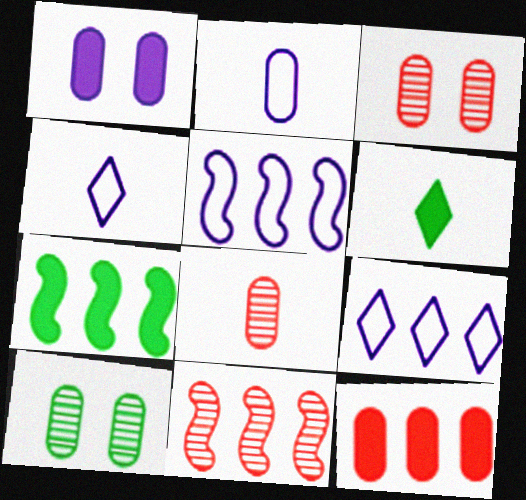[[2, 10, 12], 
[3, 4, 7], 
[3, 5, 6], 
[5, 7, 11]]